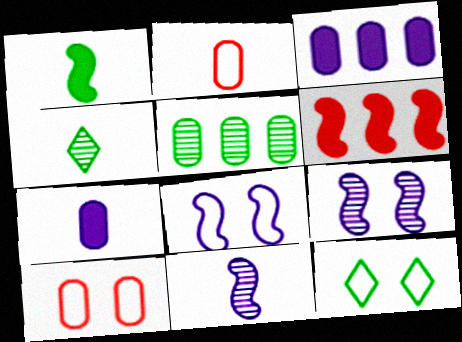[[1, 5, 12], 
[5, 7, 10], 
[8, 10, 12]]